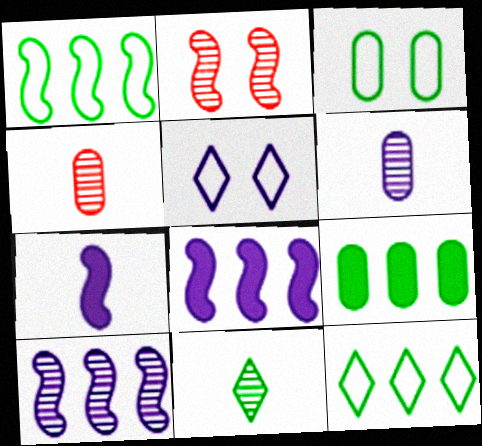[[1, 2, 7], 
[5, 6, 8]]